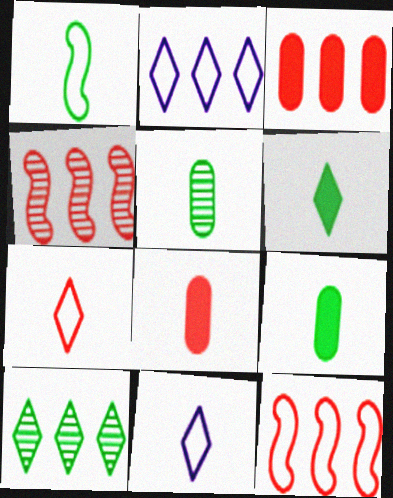[[1, 5, 6]]